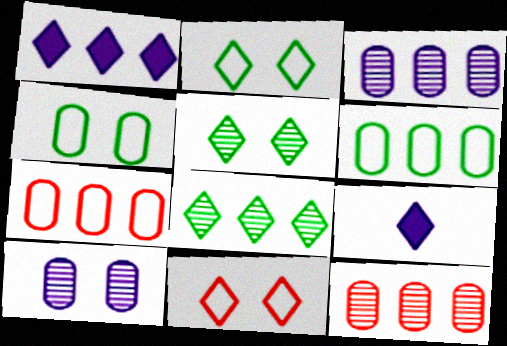[[8, 9, 11]]